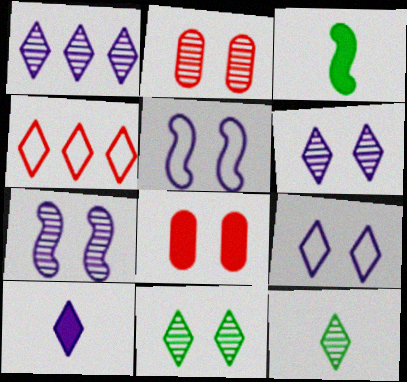[[1, 9, 10], 
[2, 7, 11], 
[4, 10, 11], 
[5, 8, 11]]